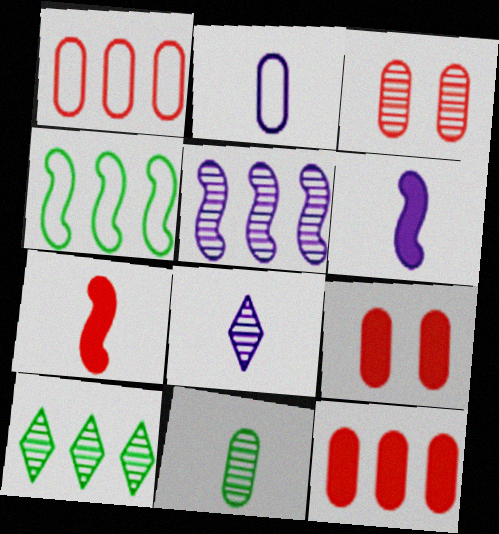[[2, 6, 8], 
[4, 8, 9]]